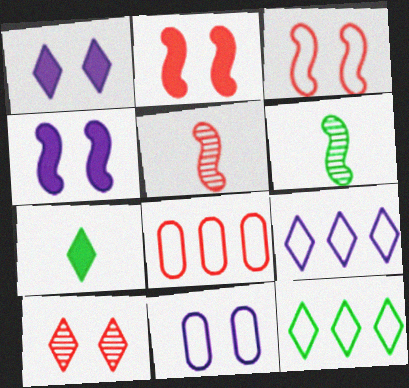[[1, 6, 8], 
[7, 9, 10]]